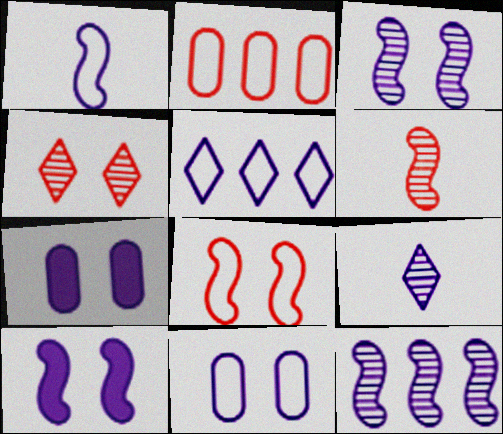[[1, 5, 11], 
[1, 10, 12]]